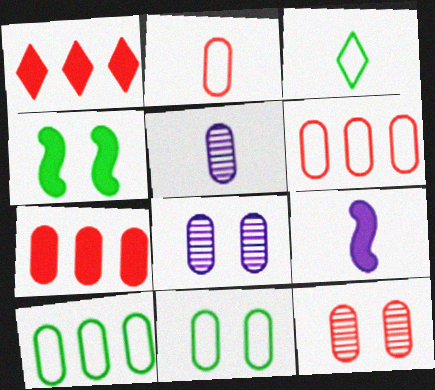[[2, 7, 12], 
[5, 7, 11]]